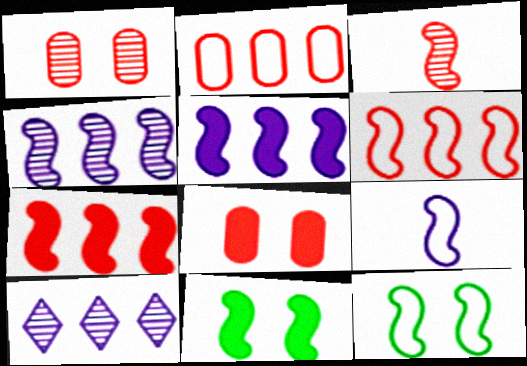[[3, 5, 12], 
[6, 9, 12]]